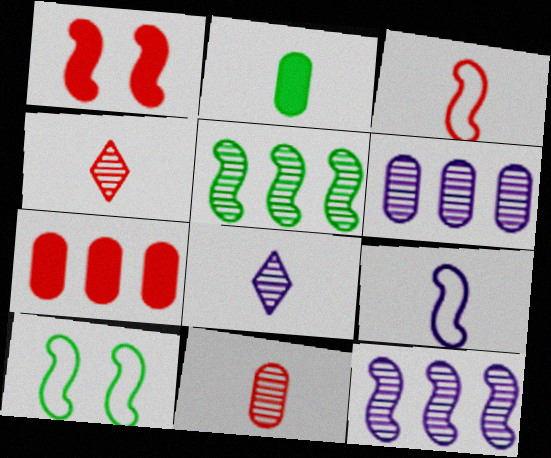[[1, 5, 9], 
[2, 3, 8], 
[2, 4, 9], 
[7, 8, 10]]